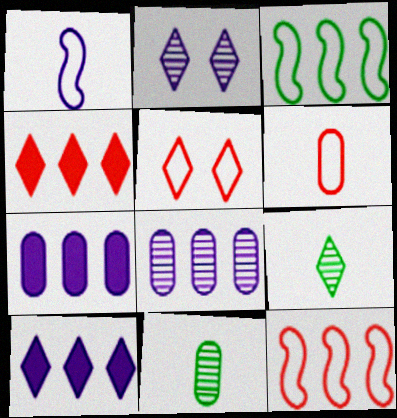[[1, 2, 7], 
[3, 4, 8], 
[5, 6, 12], 
[5, 9, 10]]